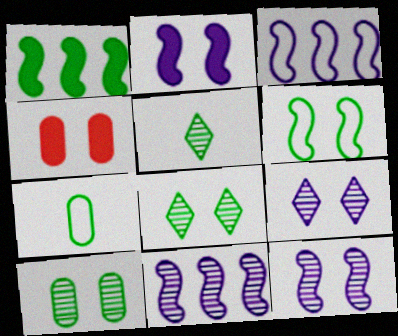[[1, 7, 8], 
[3, 4, 5], 
[4, 6, 9]]